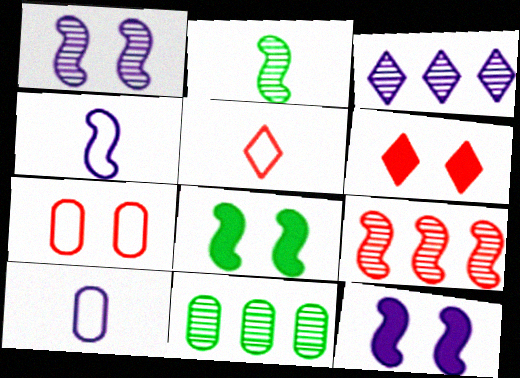[[1, 2, 9], 
[3, 9, 11], 
[3, 10, 12], 
[4, 6, 11], 
[4, 8, 9], 
[5, 11, 12]]